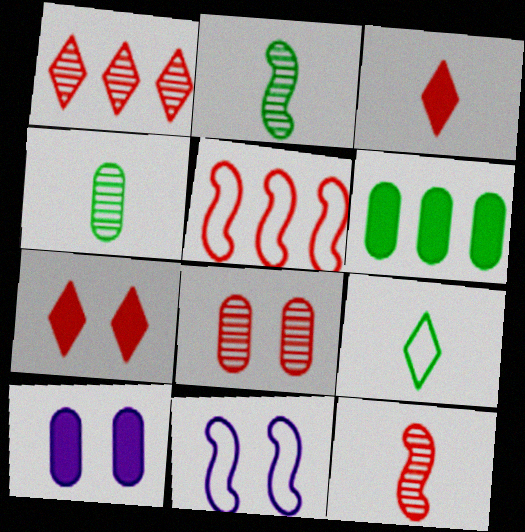[[1, 8, 12], 
[3, 5, 8]]